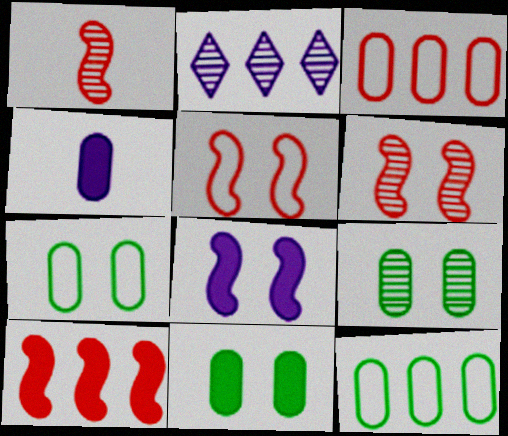[[1, 2, 9], 
[1, 5, 10], 
[2, 10, 12], 
[3, 4, 9], 
[7, 9, 11]]